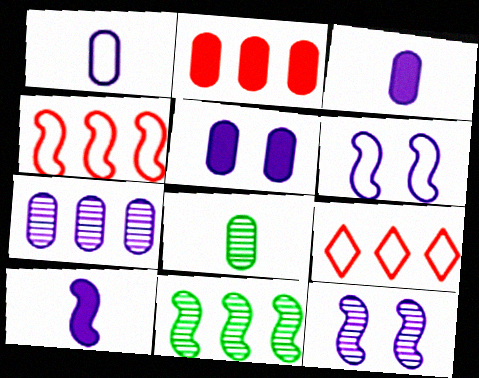[[1, 5, 7]]